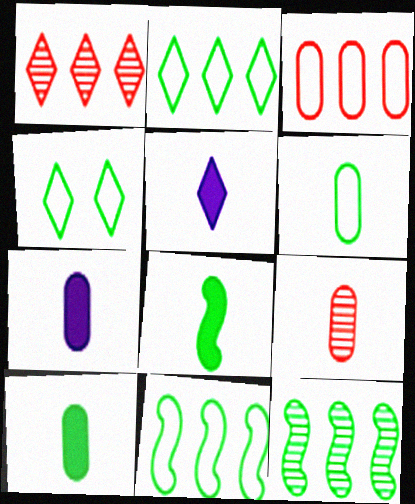[[1, 4, 5], 
[4, 6, 11], 
[4, 10, 12], 
[6, 7, 9]]